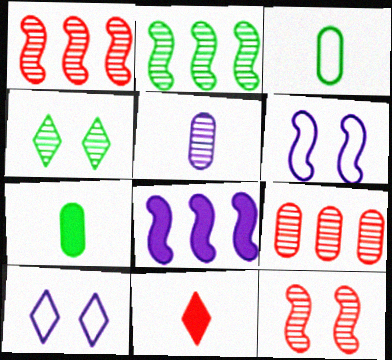[[1, 4, 5], 
[1, 7, 10], 
[5, 8, 10]]